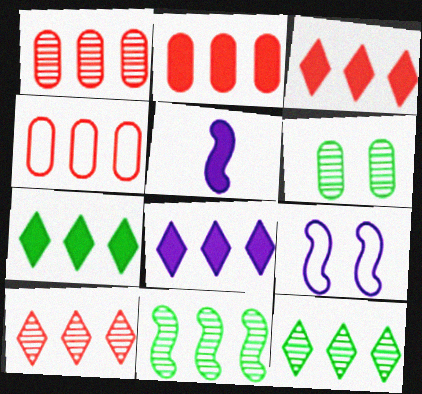[[1, 2, 4], 
[3, 7, 8], 
[4, 8, 11]]